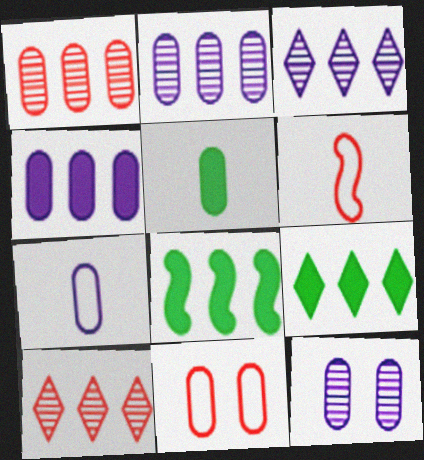[[2, 5, 11], 
[4, 7, 12], 
[6, 9, 12]]